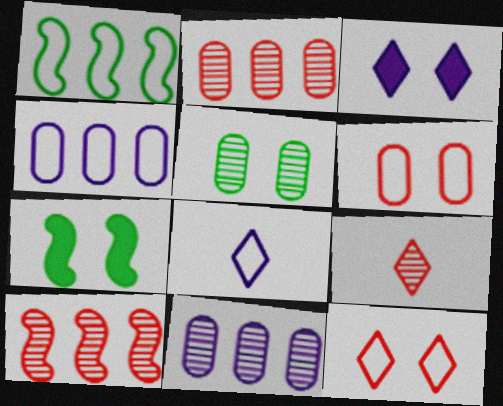[[1, 6, 8], 
[2, 7, 8], 
[4, 7, 9]]